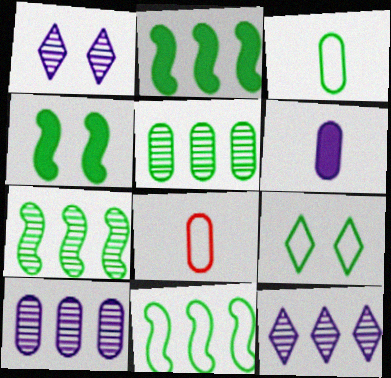[[1, 2, 8], 
[2, 7, 11], 
[3, 9, 11], 
[4, 8, 12]]